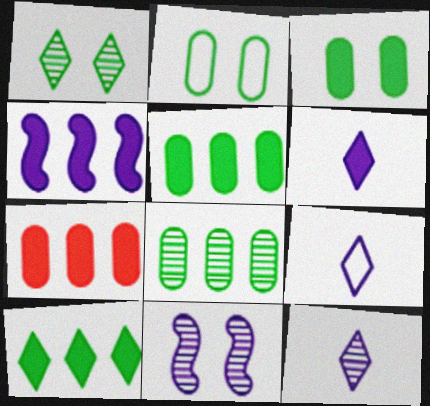[[4, 7, 10], 
[6, 9, 12]]